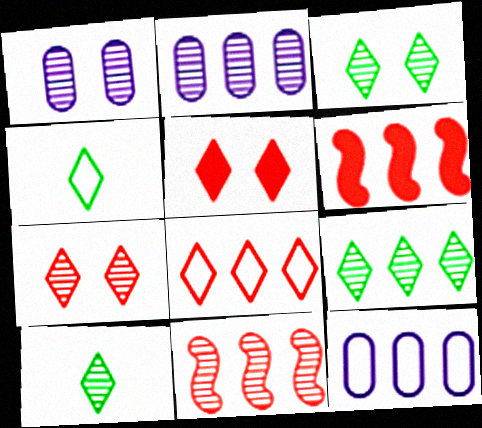[[1, 4, 6], 
[1, 10, 11], 
[2, 9, 11], 
[3, 9, 10], 
[6, 9, 12]]